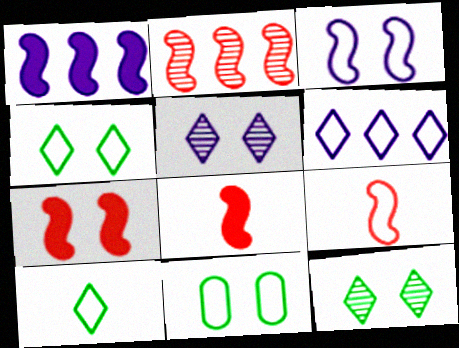[[2, 7, 9], 
[5, 7, 11], 
[6, 9, 11]]